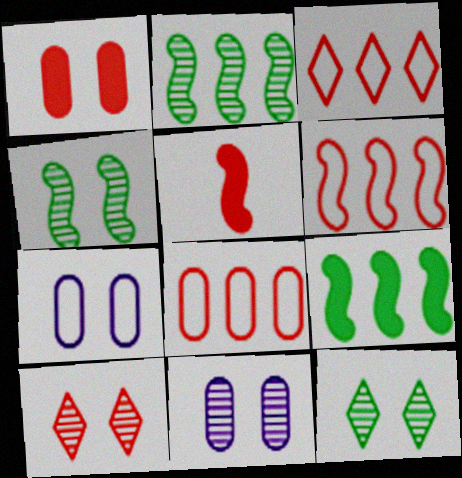[[3, 6, 8], 
[4, 10, 11], 
[5, 8, 10]]